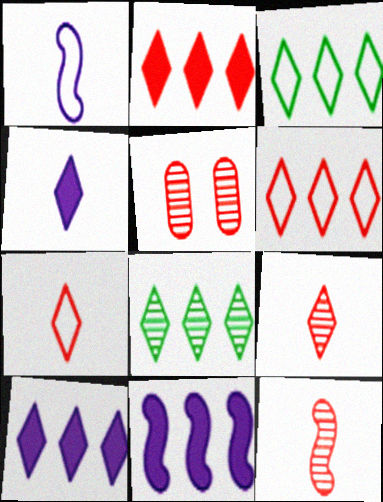[[6, 8, 10]]